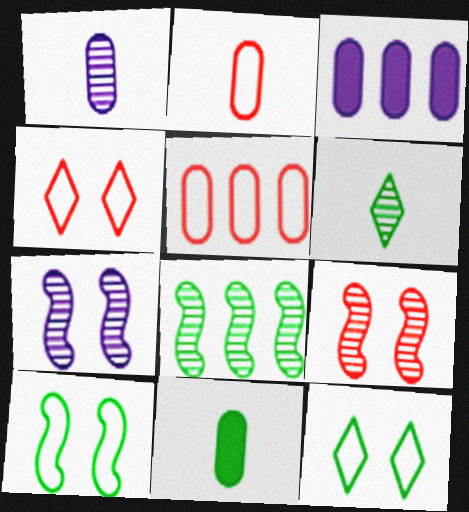[[1, 2, 11], 
[8, 11, 12]]